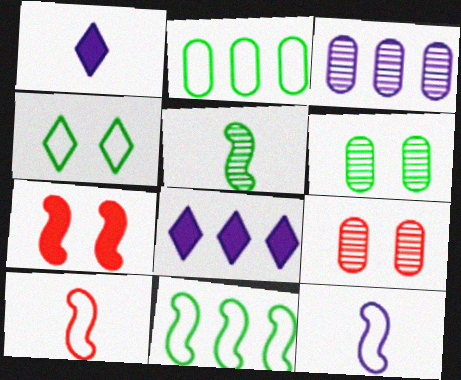[[1, 9, 11], 
[6, 8, 10]]